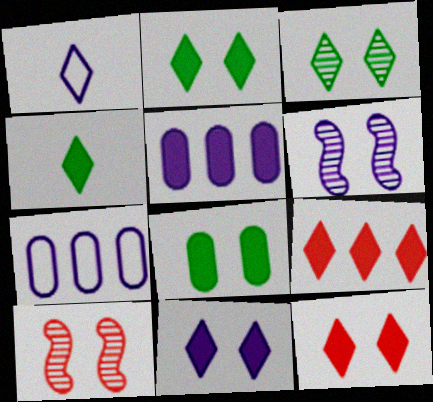[[1, 3, 9], 
[1, 5, 6], 
[2, 11, 12], 
[4, 7, 10], 
[4, 9, 11]]